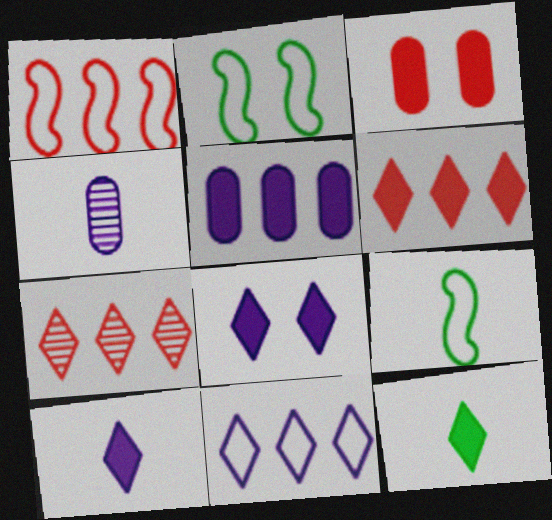[[2, 4, 6], 
[6, 8, 12]]